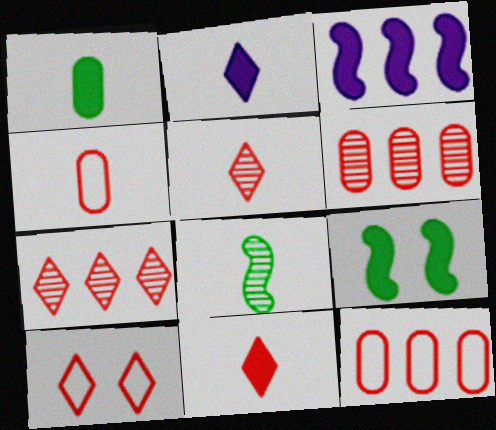[[2, 4, 8], 
[7, 10, 11]]